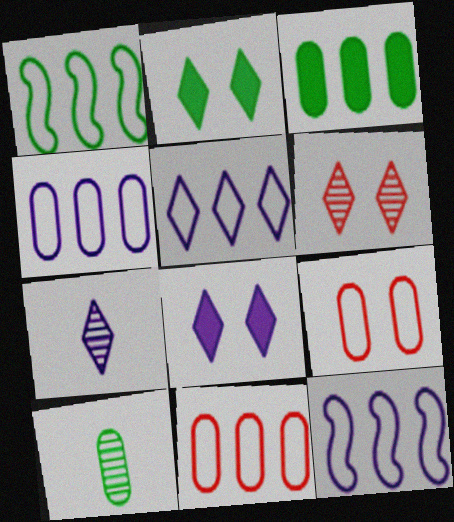[[1, 2, 10], 
[1, 5, 11], 
[4, 5, 12], 
[5, 7, 8]]